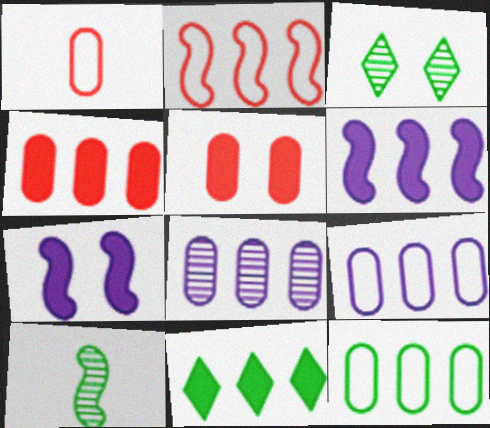[[1, 3, 6], 
[2, 7, 10], 
[2, 8, 11], 
[4, 6, 11], 
[4, 8, 12]]